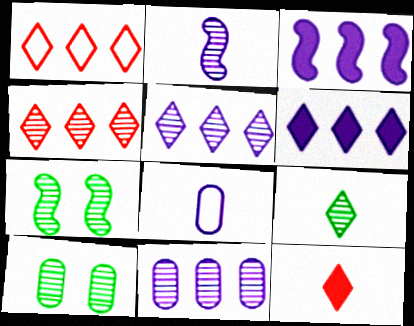[[2, 4, 10]]